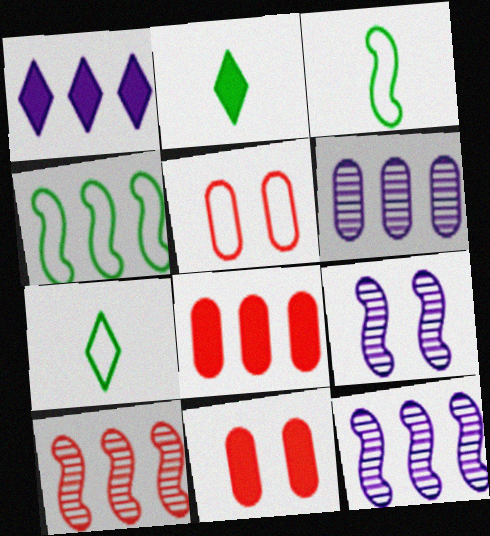[[2, 5, 12], 
[7, 8, 9], 
[7, 11, 12]]